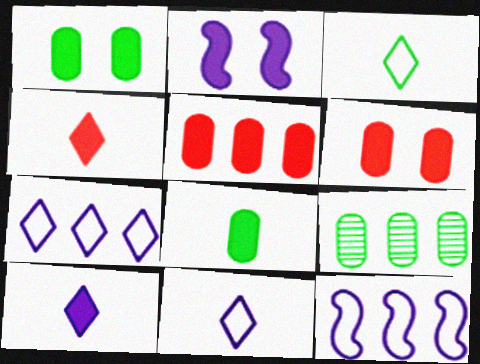[]